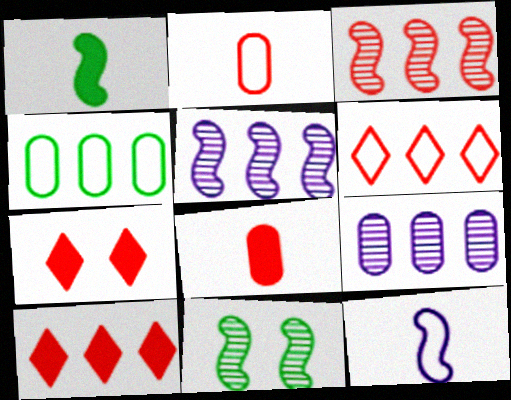[[2, 3, 7], 
[4, 5, 10]]